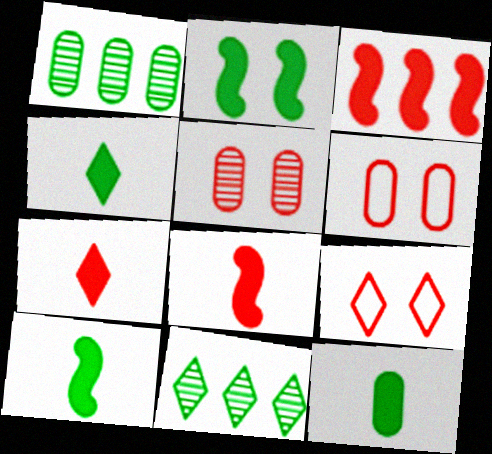[[4, 10, 12]]